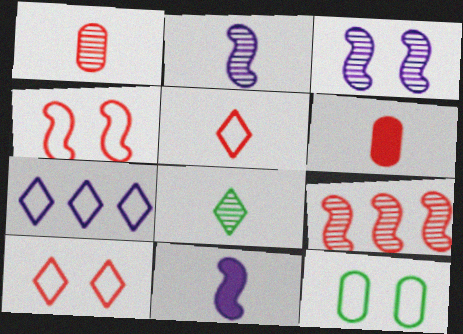[[1, 2, 8], 
[6, 9, 10]]